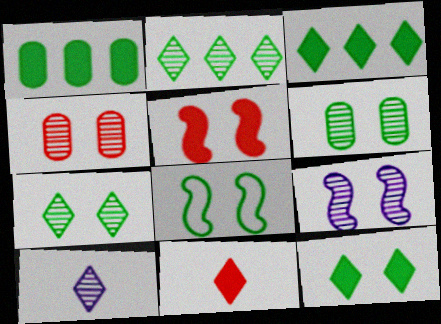[[4, 7, 9], 
[5, 8, 9], 
[6, 8, 12]]